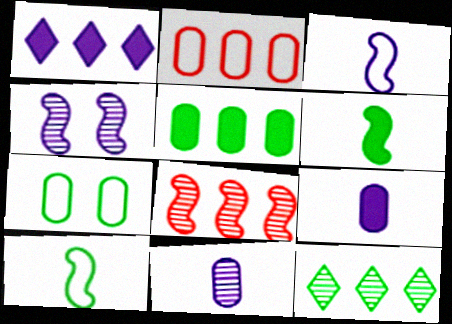[[6, 7, 12]]